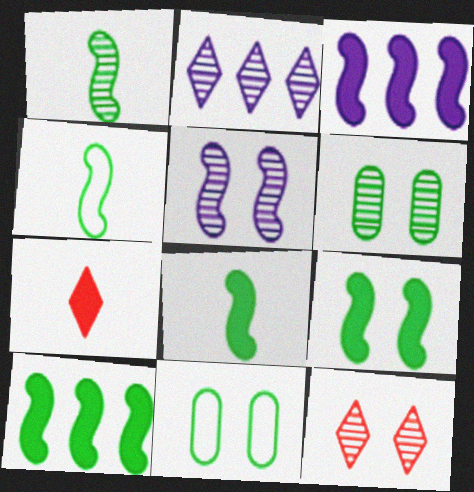[[1, 4, 8], 
[5, 6, 12], 
[8, 9, 10]]